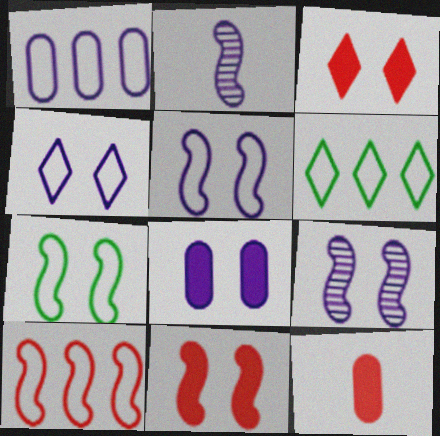[[1, 6, 10], 
[4, 8, 9], 
[6, 9, 12], 
[7, 9, 11]]